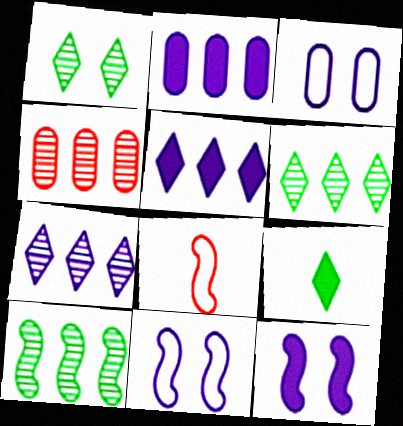[[1, 2, 8], 
[4, 7, 10], 
[4, 9, 11], 
[8, 10, 12]]